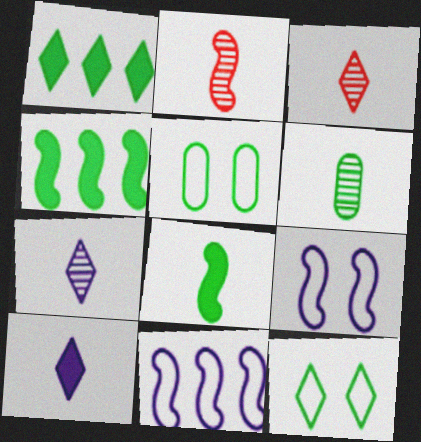[[2, 4, 9], 
[2, 6, 7], 
[4, 6, 12]]